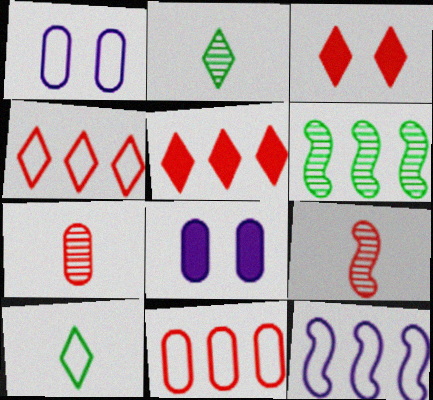[[3, 9, 11]]